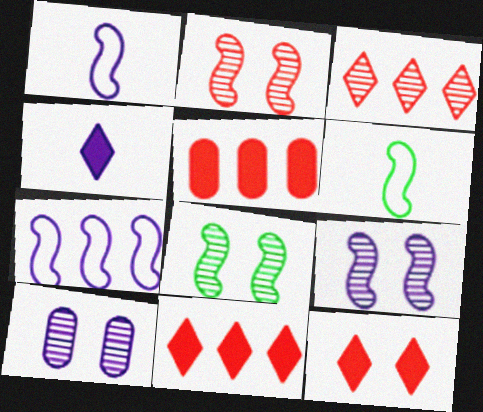[[2, 8, 9], 
[4, 7, 10], 
[6, 10, 11]]